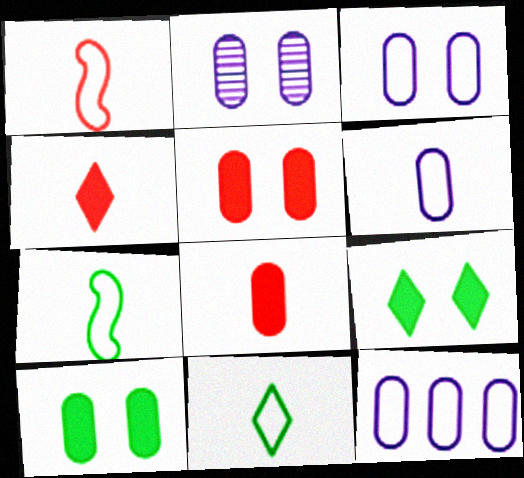[[1, 6, 11], 
[3, 6, 12]]